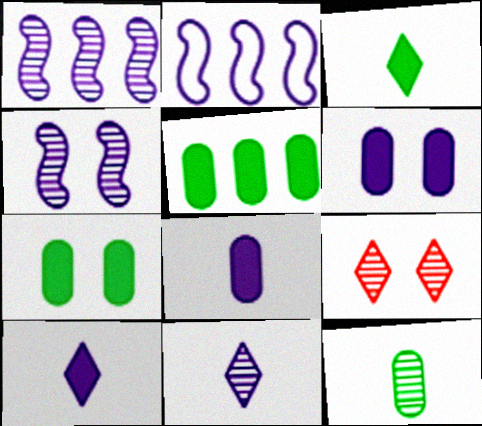[[1, 9, 12], 
[2, 6, 11]]